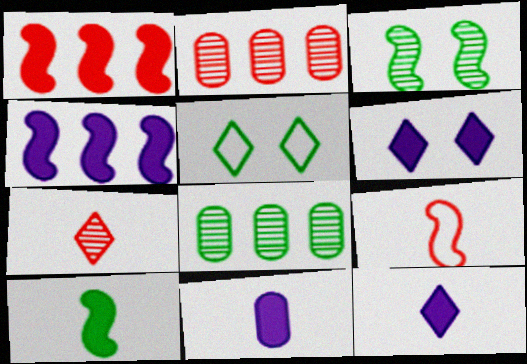[[3, 4, 9], 
[4, 6, 11], 
[5, 8, 10], 
[6, 8, 9]]